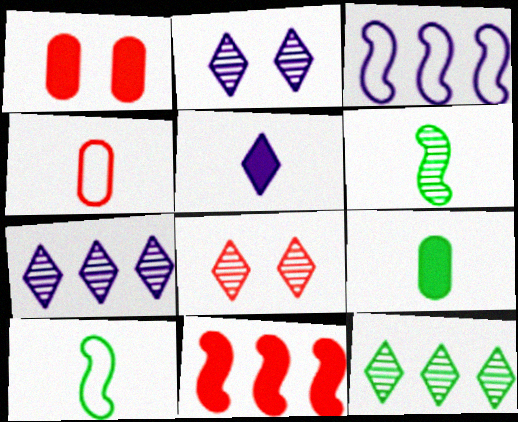[[1, 7, 10], 
[3, 8, 9], 
[4, 5, 6], 
[4, 8, 11]]